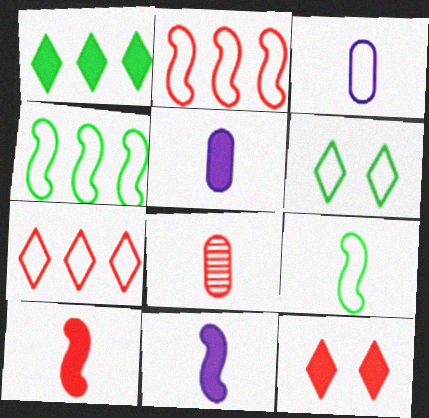[[2, 3, 6], 
[2, 8, 12]]